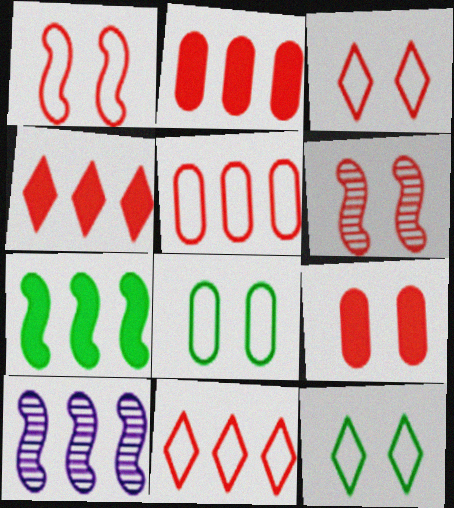[[3, 6, 9]]